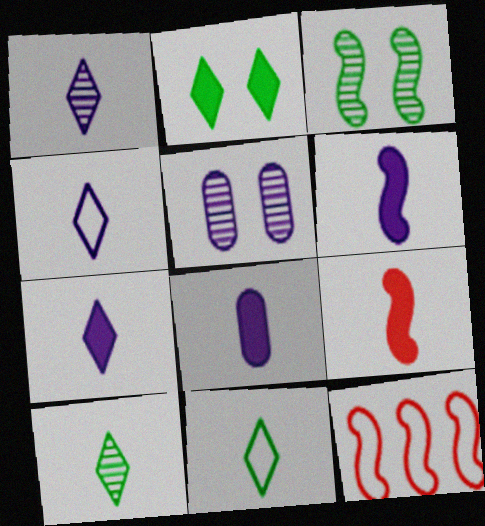[[1, 4, 7], 
[3, 6, 12], 
[6, 7, 8]]